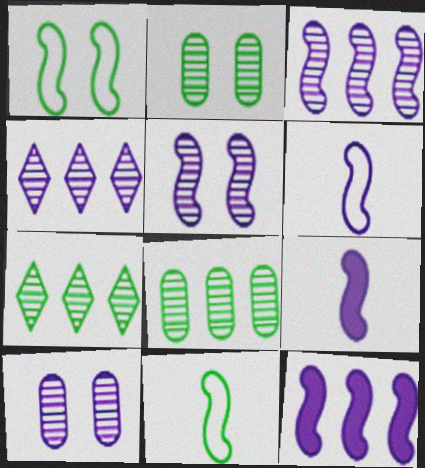[[5, 6, 12]]